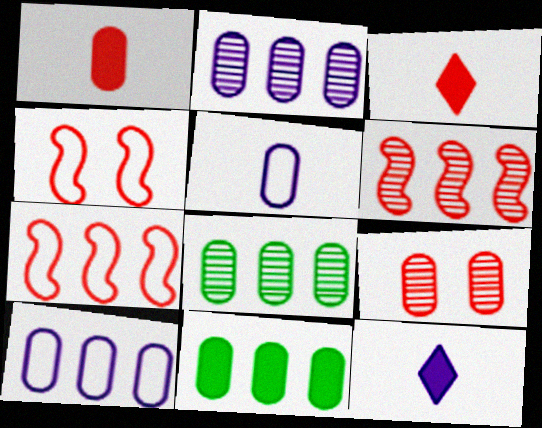[[3, 7, 9], 
[4, 8, 12], 
[5, 9, 11]]